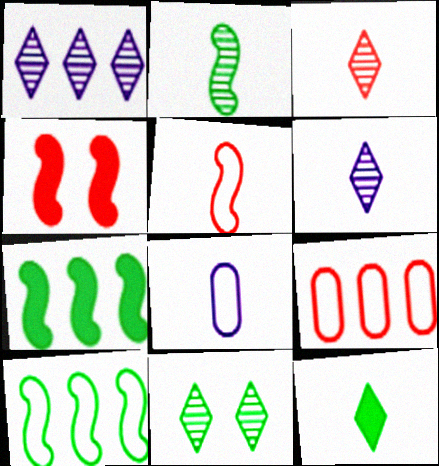[[1, 3, 11], 
[1, 7, 9], 
[3, 4, 9]]